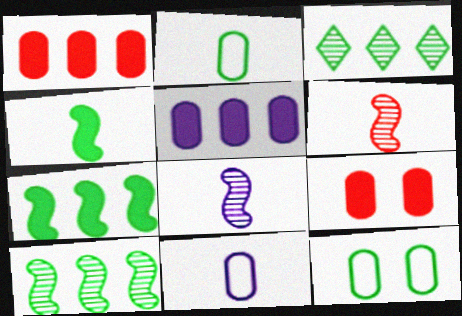[[3, 4, 12]]